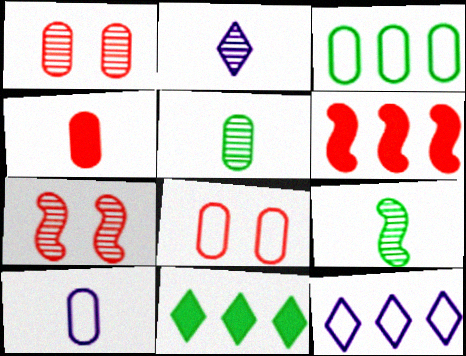[[3, 8, 10], 
[4, 5, 10], 
[7, 10, 11]]